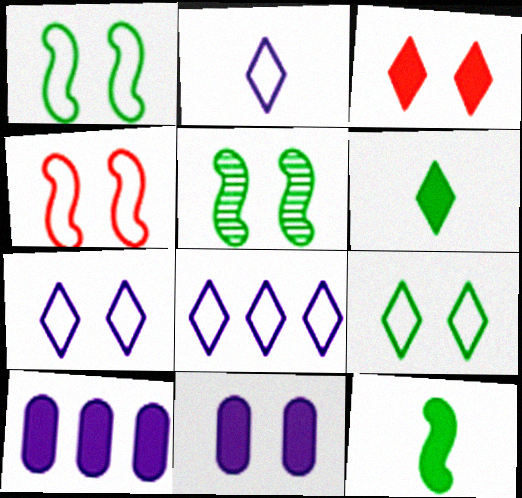[[2, 7, 8], 
[3, 10, 12]]